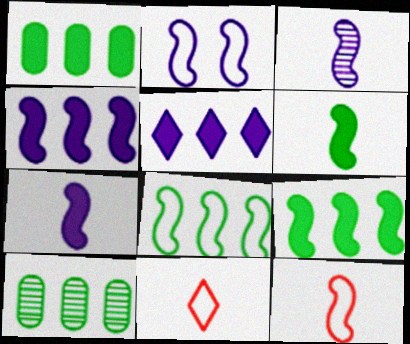[[2, 3, 4], 
[2, 8, 12], 
[3, 6, 12]]